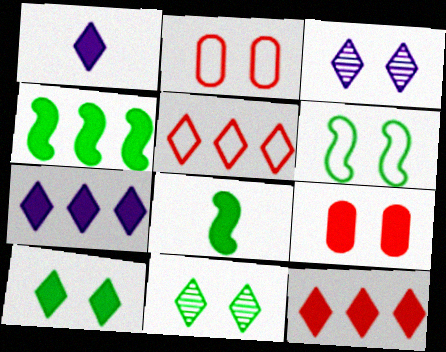[[1, 4, 9], 
[1, 5, 11], 
[1, 10, 12], 
[3, 6, 9], 
[7, 8, 9]]